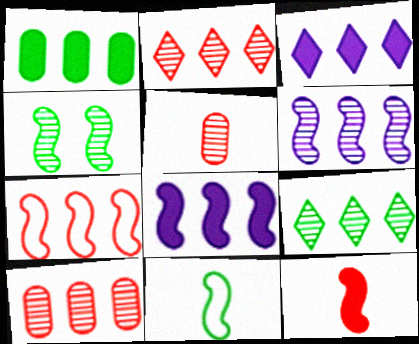[[6, 9, 10]]